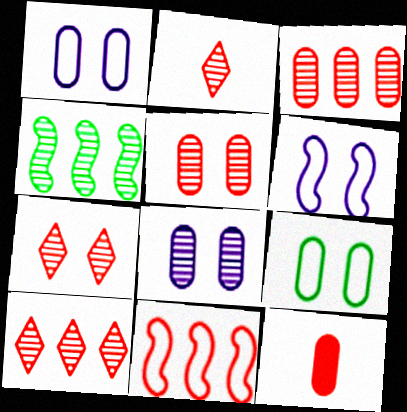[[2, 4, 8], 
[2, 7, 10], 
[7, 11, 12]]